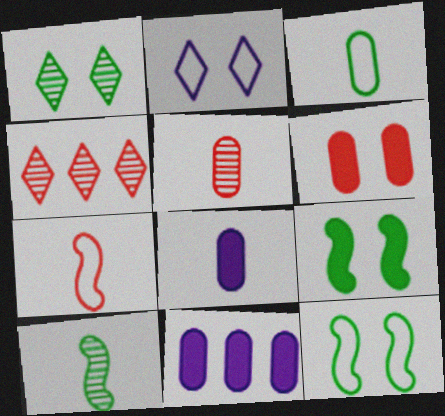[[1, 7, 11], 
[3, 5, 8], 
[4, 6, 7], 
[4, 8, 12]]